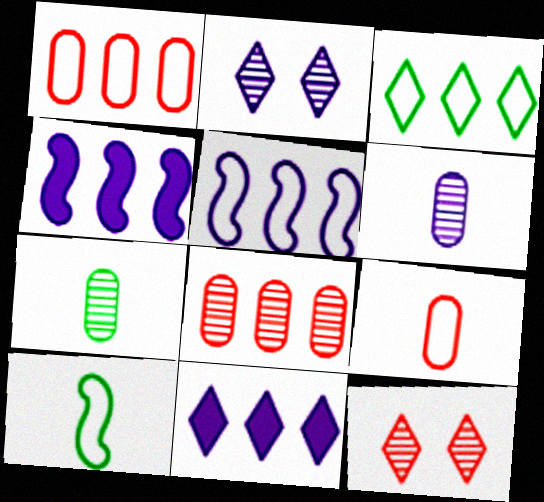[[1, 3, 5], 
[3, 4, 8]]